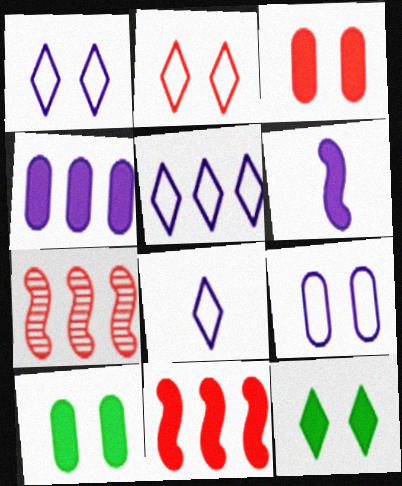[[1, 5, 8], 
[7, 8, 10]]